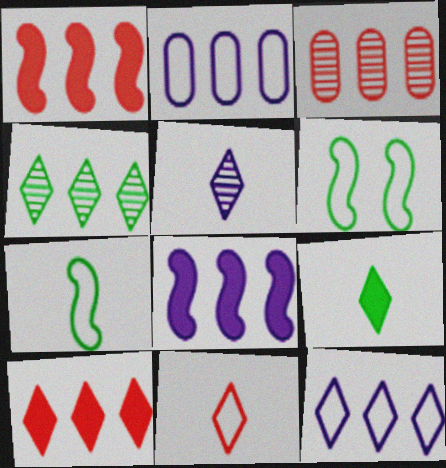[[1, 2, 4], 
[2, 6, 11], 
[4, 10, 12], 
[5, 9, 11]]